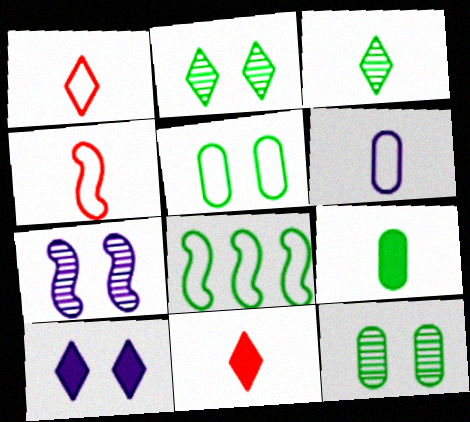[[2, 8, 9]]